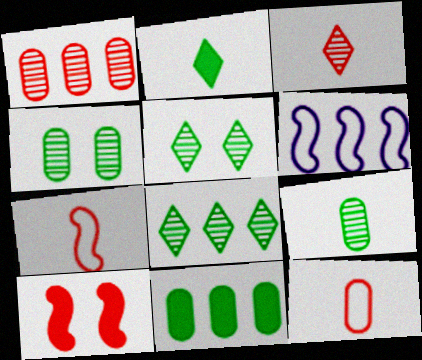[]